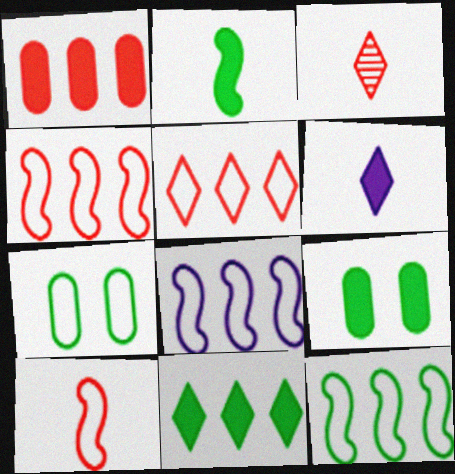[[2, 9, 11], 
[3, 8, 9], 
[4, 8, 12]]